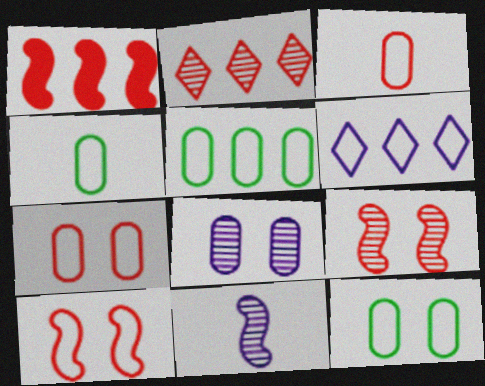[[4, 5, 12], 
[4, 6, 10]]